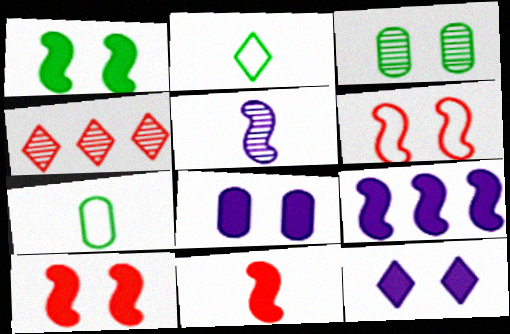[[1, 9, 11], 
[2, 4, 12], 
[3, 4, 5], 
[3, 6, 12]]